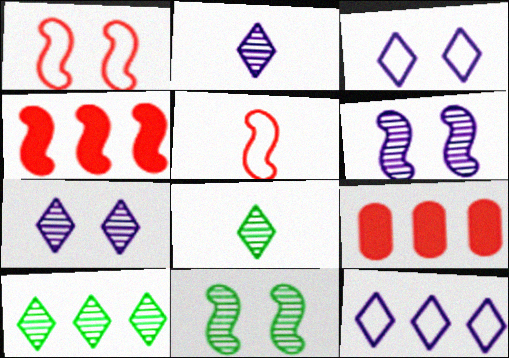[]